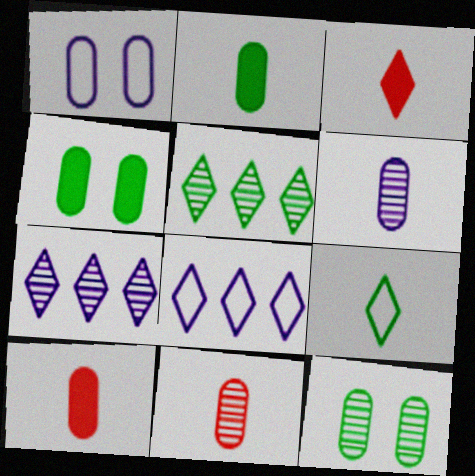[]